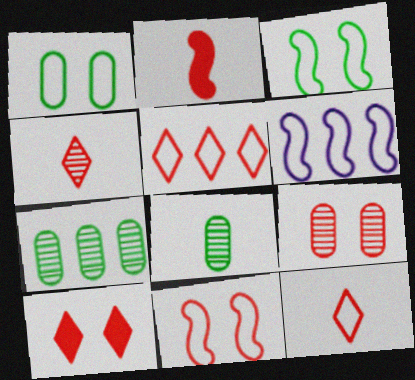[[1, 6, 12], 
[2, 5, 9], 
[4, 5, 10], 
[6, 8, 10], 
[9, 10, 11]]